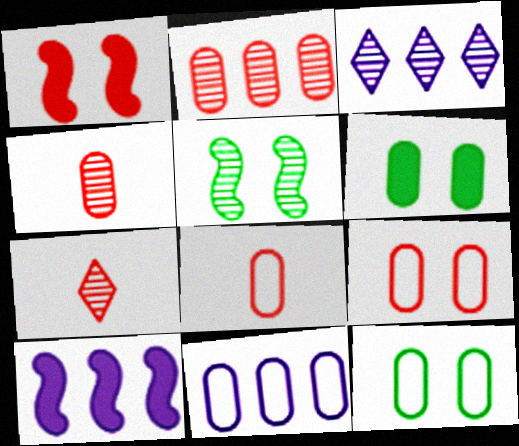[[3, 4, 5], 
[3, 10, 11], 
[4, 6, 11], 
[7, 10, 12], 
[8, 11, 12]]